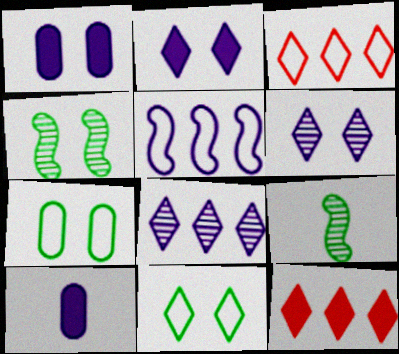[[1, 3, 9], 
[3, 4, 10], 
[5, 6, 10]]